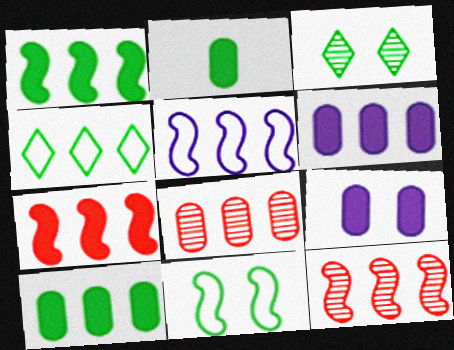[[1, 5, 12], 
[4, 6, 12]]